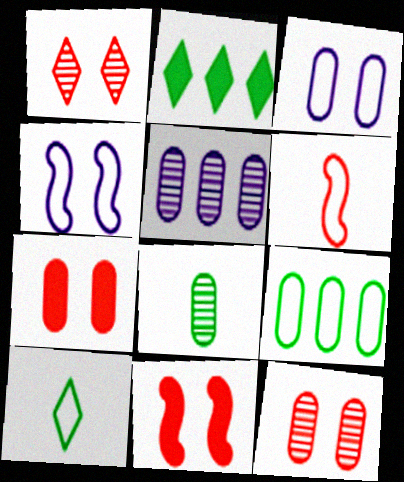[[5, 8, 12], 
[5, 10, 11]]